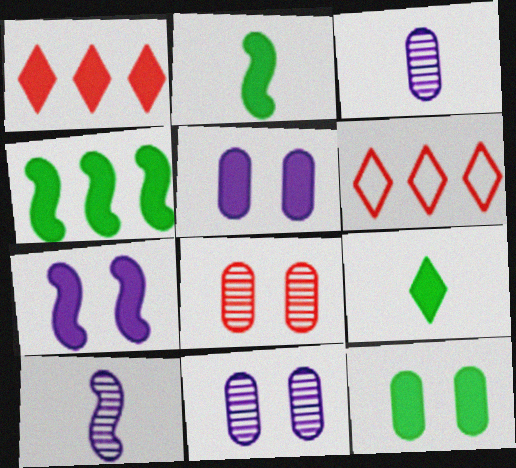[[1, 2, 5], 
[2, 6, 11], 
[4, 9, 12], 
[6, 10, 12]]